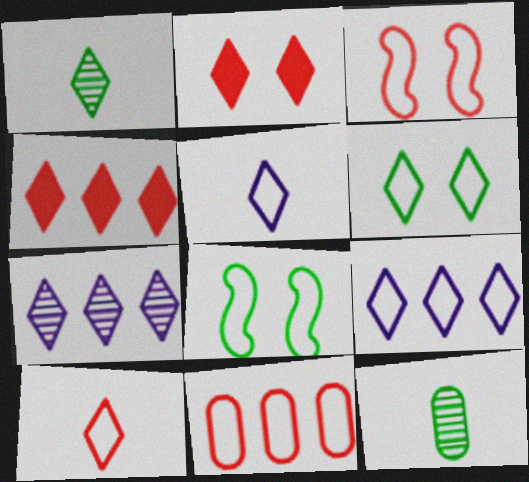[[1, 2, 9], 
[3, 10, 11], 
[5, 8, 11], 
[6, 9, 10]]